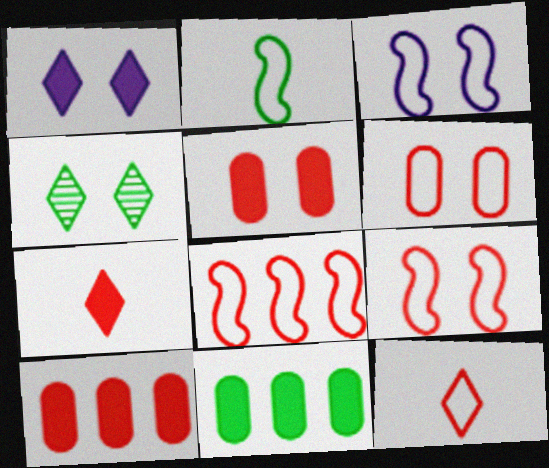[[2, 3, 8], 
[2, 4, 11], 
[3, 4, 5], 
[6, 8, 12]]